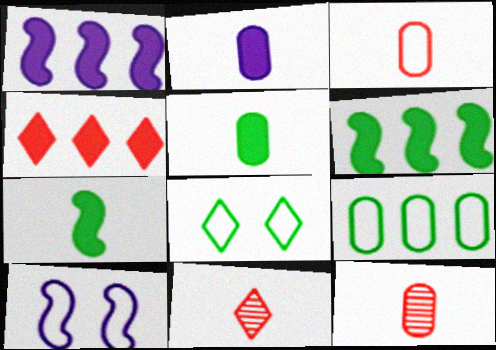[[1, 8, 12]]